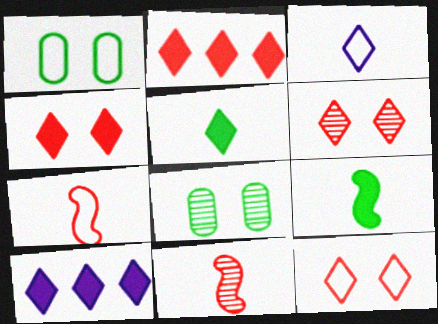[[1, 10, 11], 
[4, 5, 10], 
[4, 6, 12], 
[7, 8, 10]]